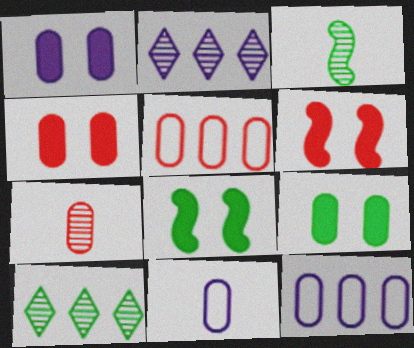[[1, 4, 9], 
[4, 5, 7], 
[6, 10, 11], 
[7, 9, 12]]